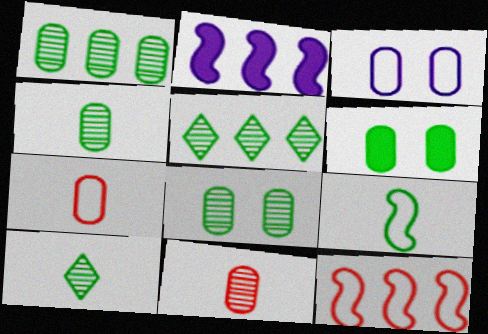[[1, 4, 8], 
[5, 6, 9]]